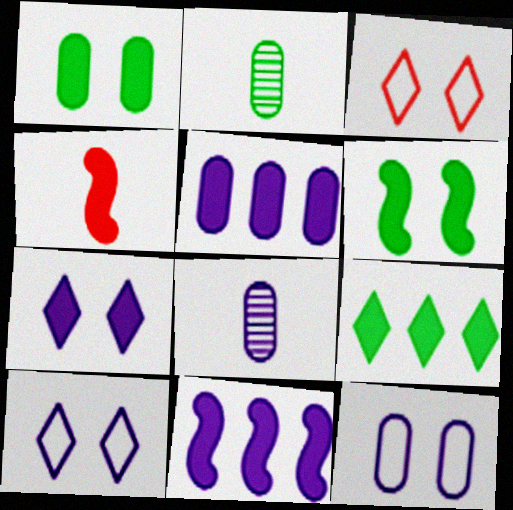[[2, 3, 11], 
[4, 6, 11], 
[5, 8, 12], 
[8, 10, 11]]